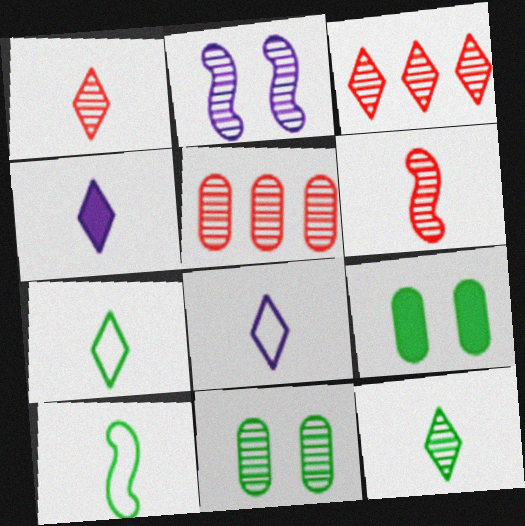[[1, 4, 7], 
[2, 5, 12]]